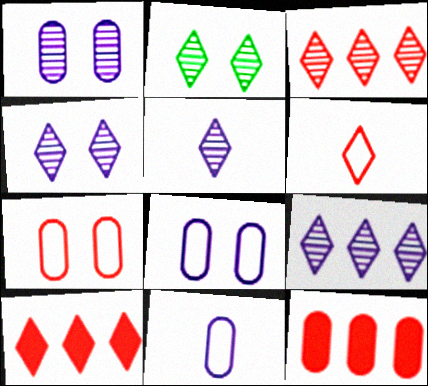[[2, 3, 5], 
[4, 5, 9]]